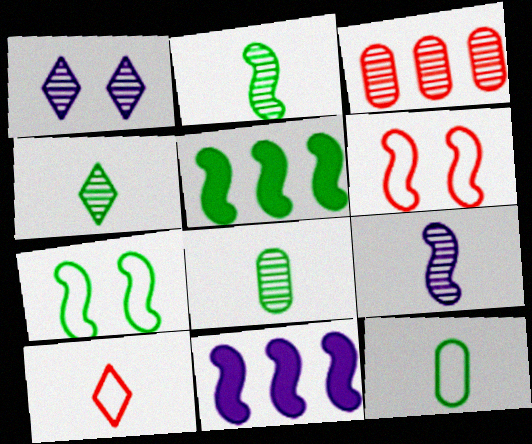[[1, 2, 3], 
[2, 4, 8], 
[2, 5, 7], 
[2, 6, 11], 
[5, 6, 9]]